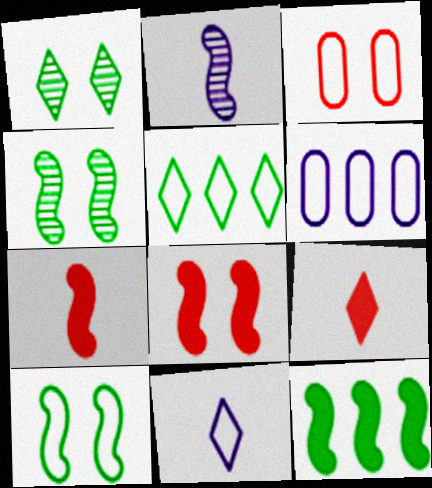[[1, 6, 7], 
[4, 6, 9]]